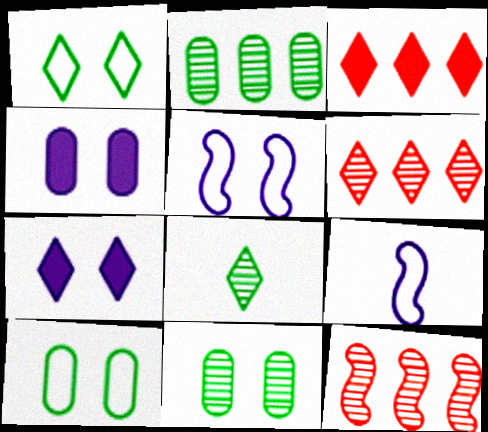[[3, 9, 11]]